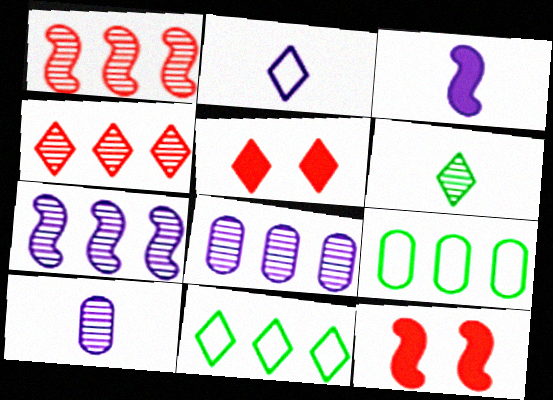[[2, 3, 10], 
[10, 11, 12]]